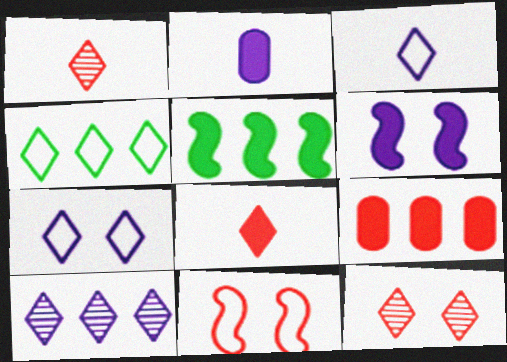[[1, 9, 11]]